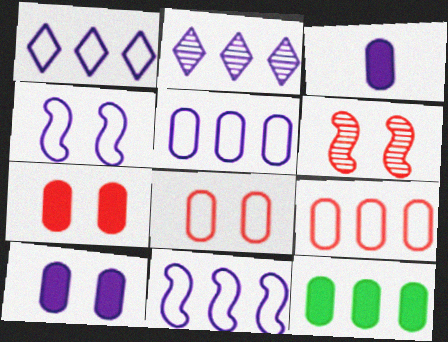[[1, 5, 11], 
[2, 3, 4], 
[3, 7, 12]]